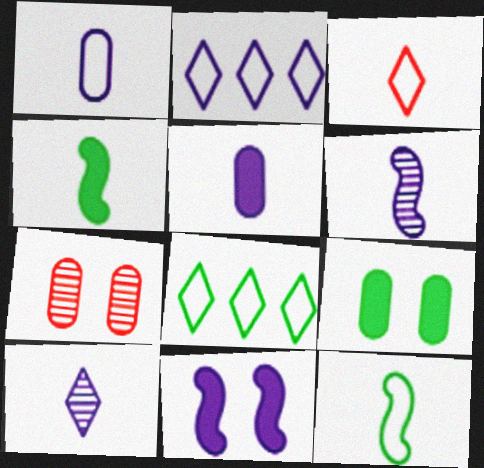[[1, 3, 12], 
[2, 4, 7]]